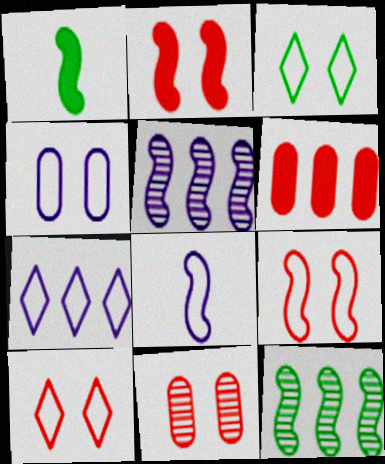[[1, 5, 9], 
[1, 7, 11], 
[2, 8, 12], 
[2, 10, 11], 
[3, 4, 9], 
[4, 7, 8], 
[6, 7, 12]]